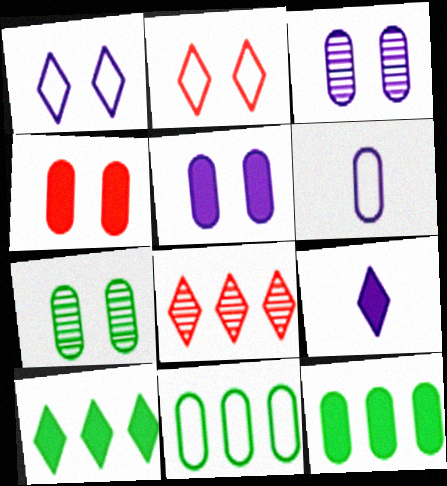[]